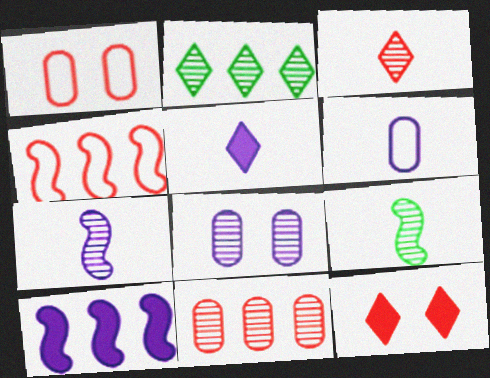[[5, 6, 7]]